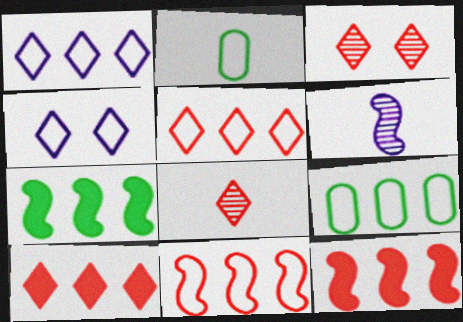[[1, 9, 11], 
[2, 4, 11]]